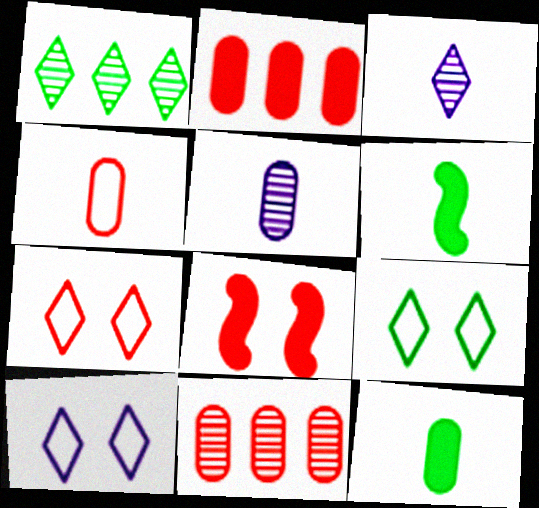[[3, 4, 6], 
[4, 5, 12], 
[6, 10, 11], 
[7, 9, 10]]